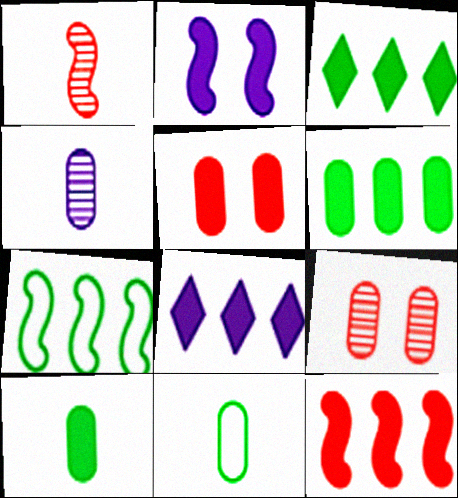[[1, 2, 7], 
[6, 8, 12]]